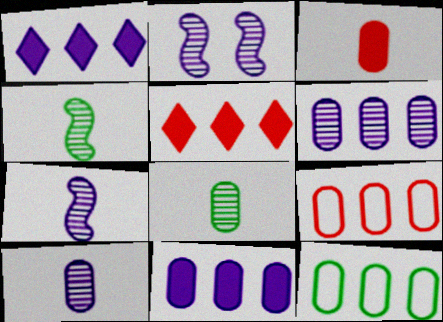[]